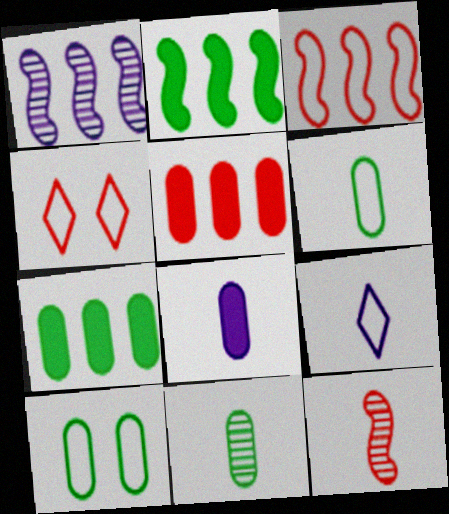[[1, 2, 3], 
[3, 9, 10], 
[4, 5, 12], 
[7, 10, 11]]